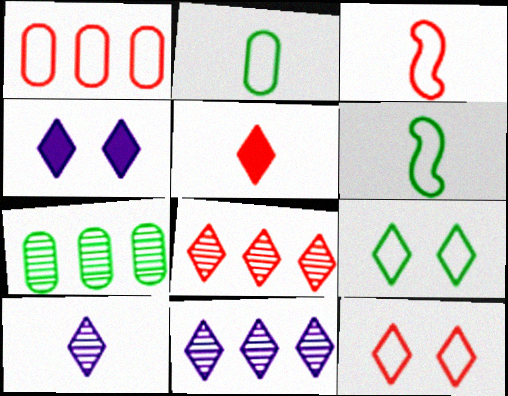[[1, 3, 12], 
[3, 4, 7], 
[5, 8, 12], 
[5, 9, 11]]